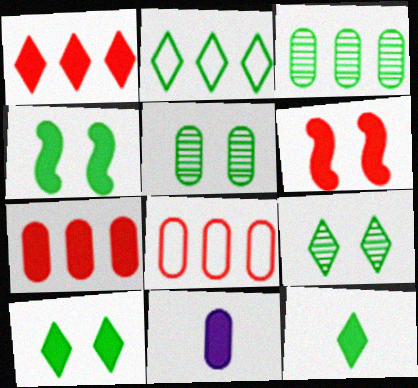[[1, 4, 11], 
[2, 9, 12], 
[5, 8, 11]]